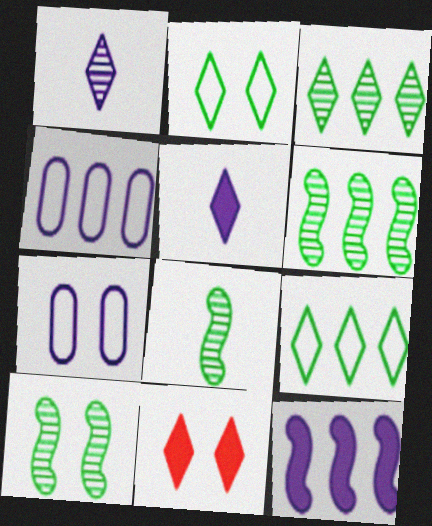[[1, 7, 12], 
[1, 9, 11], 
[4, 8, 11], 
[6, 8, 10], 
[7, 10, 11]]